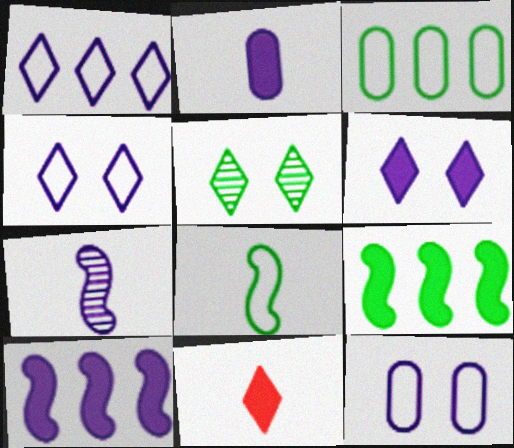[[1, 5, 11], 
[2, 6, 10]]